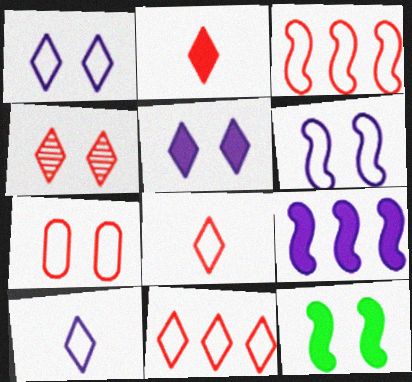[[2, 4, 11], 
[3, 7, 8]]